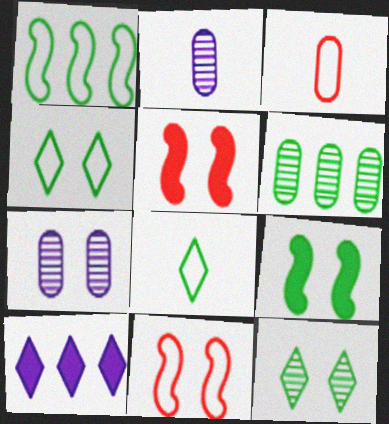[[4, 5, 7], 
[6, 8, 9]]